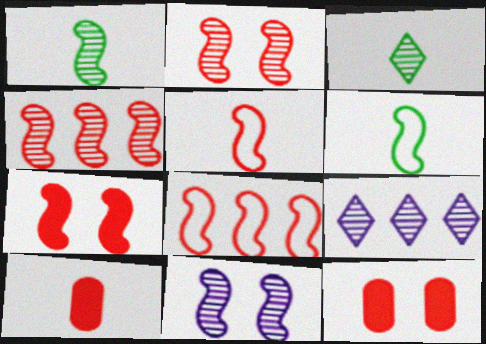[[1, 4, 11], 
[4, 5, 7], 
[6, 9, 12]]